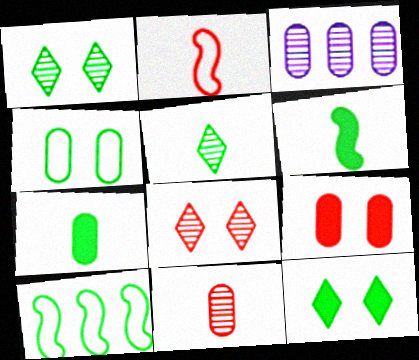[[1, 7, 10], 
[2, 3, 12]]